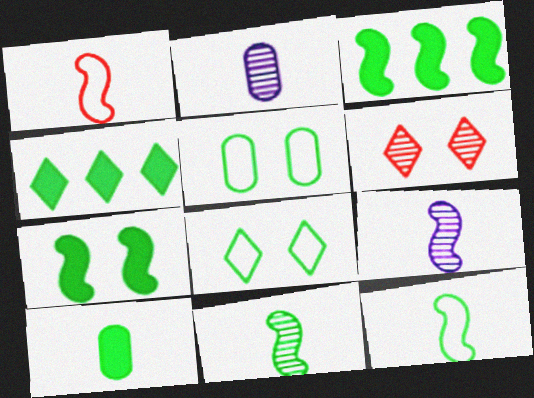[[4, 5, 11], 
[4, 7, 10]]